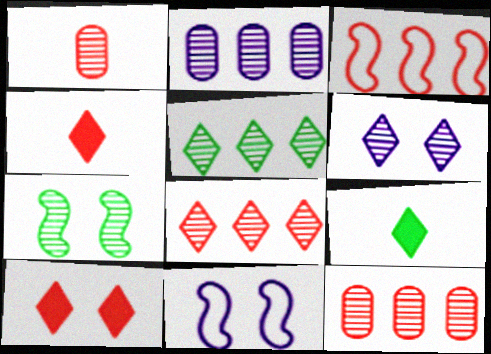[[1, 3, 10], 
[9, 11, 12]]